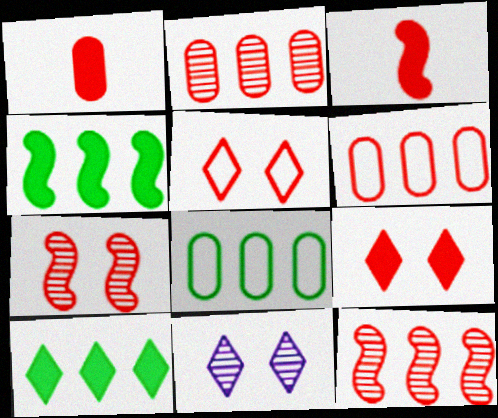[[1, 5, 12], 
[2, 3, 5], 
[3, 8, 11]]